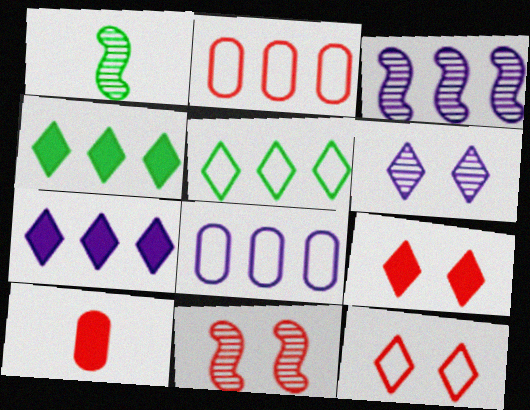[[1, 3, 11], 
[1, 8, 9], 
[2, 3, 4], 
[3, 7, 8]]